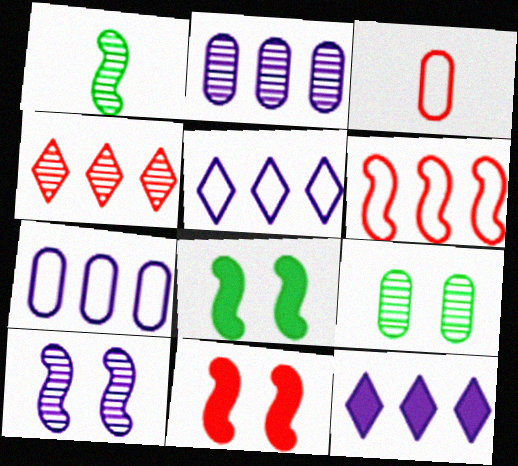[[3, 4, 11]]